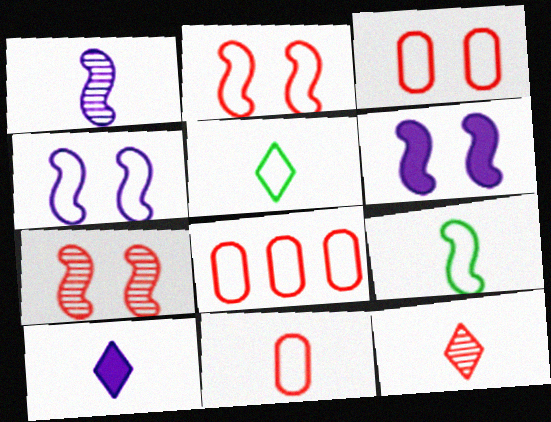[[3, 8, 11], 
[4, 5, 8], 
[5, 10, 12]]